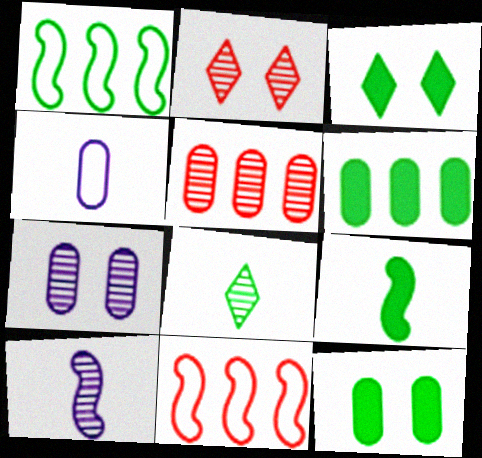[[1, 8, 12], 
[3, 6, 9], 
[4, 5, 12]]